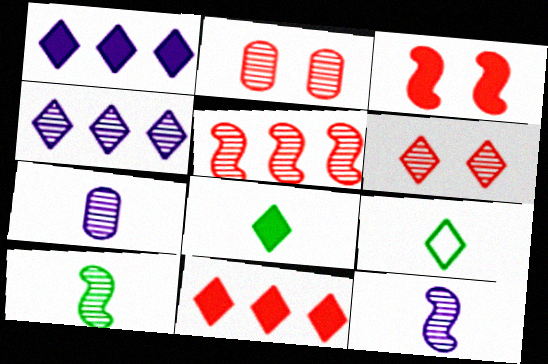[[1, 6, 9], 
[2, 4, 10]]